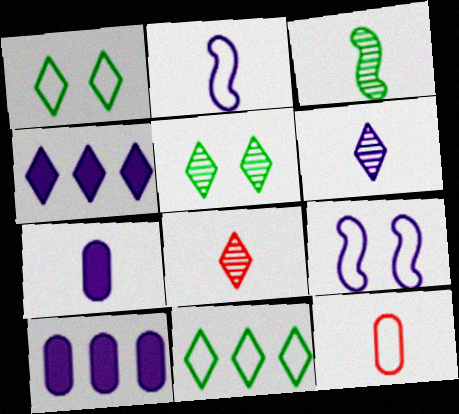[[1, 4, 8], 
[2, 6, 7], 
[6, 9, 10], 
[9, 11, 12]]